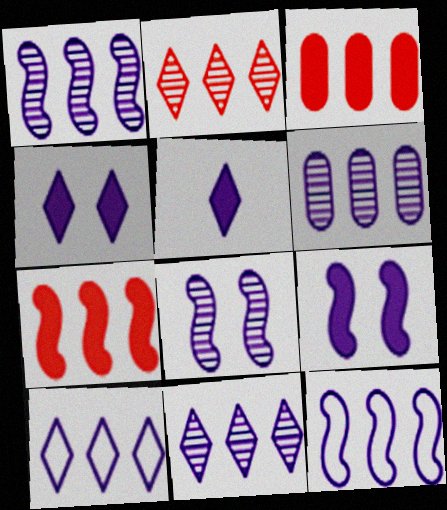[[1, 6, 11]]